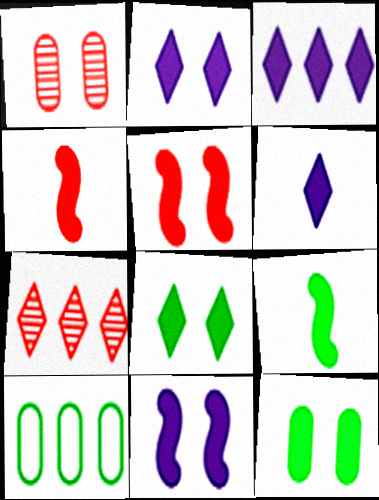[[2, 3, 6], 
[2, 5, 12], 
[3, 4, 12]]